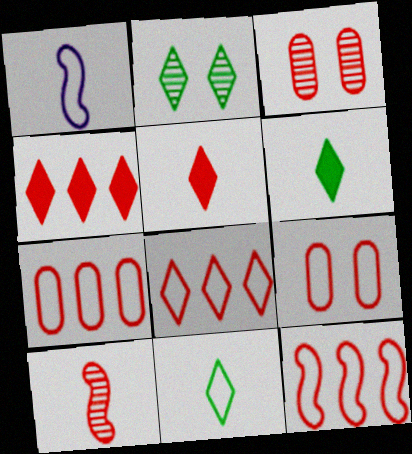[[3, 5, 12], 
[4, 9, 10], 
[7, 8, 12]]